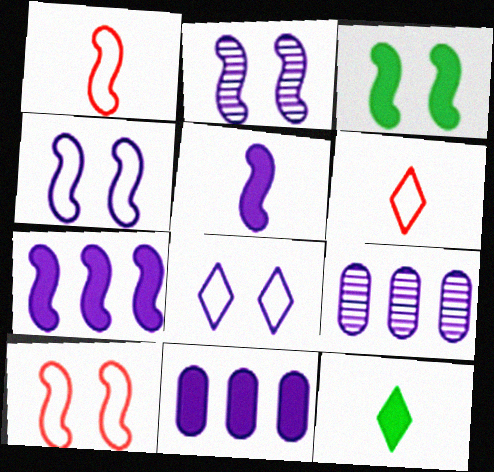[[2, 3, 10], 
[3, 6, 9], 
[5, 8, 9], 
[9, 10, 12]]